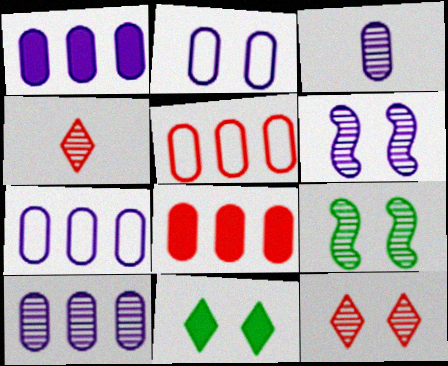[[1, 2, 3], 
[1, 7, 10], 
[4, 9, 10]]